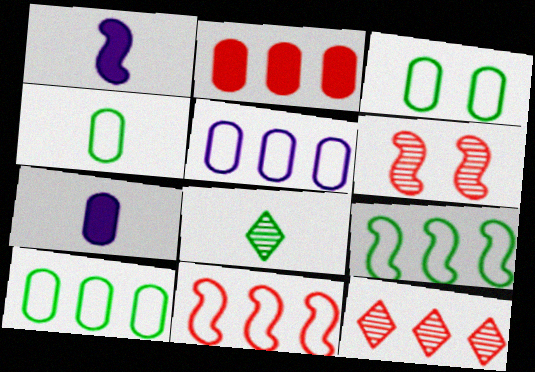[[1, 3, 12], 
[1, 6, 9], 
[2, 11, 12], 
[3, 4, 10]]